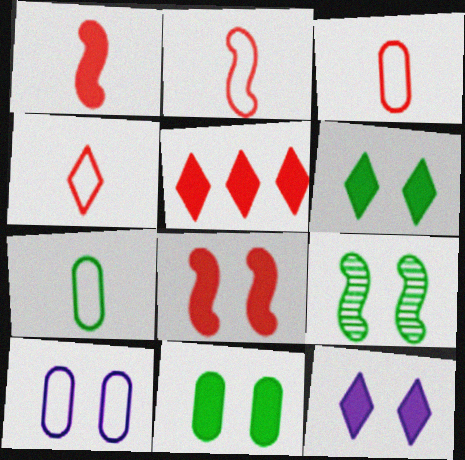[[2, 3, 4], 
[8, 11, 12]]